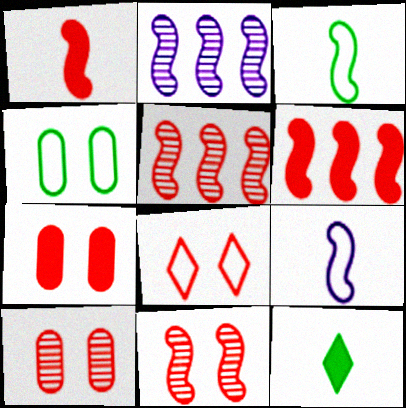[[7, 8, 11]]